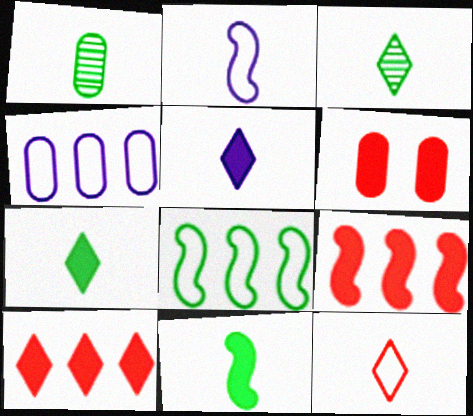[[1, 4, 6], 
[3, 5, 12]]